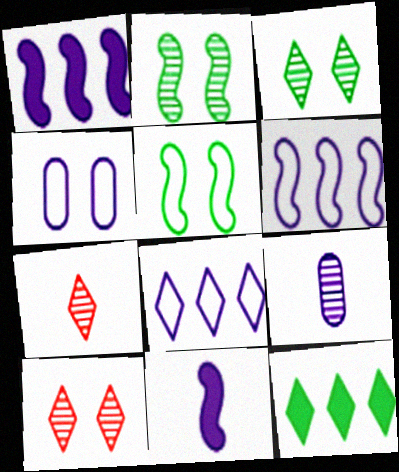[]